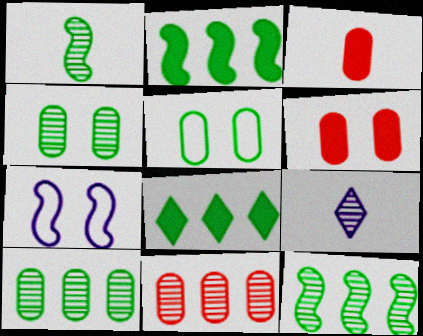[[1, 5, 8]]